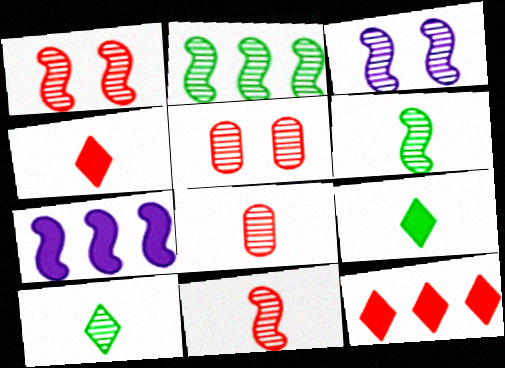[[2, 3, 11]]